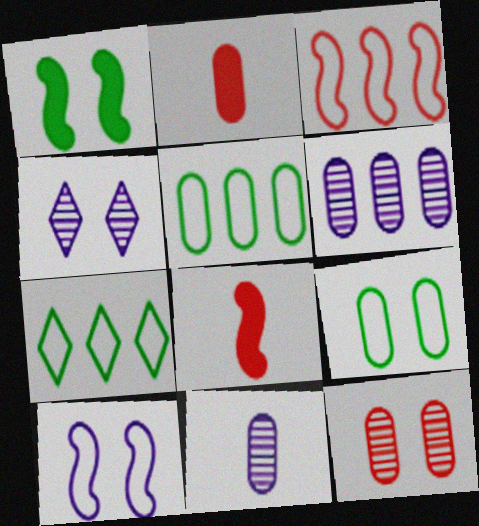[[2, 6, 9], 
[4, 5, 8]]